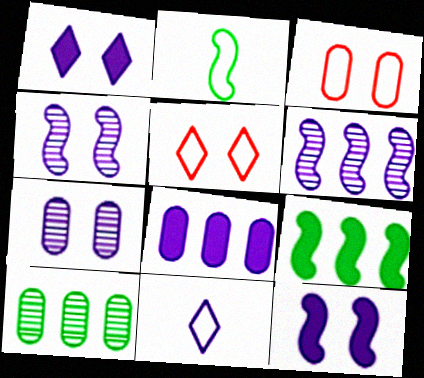[[4, 8, 11]]